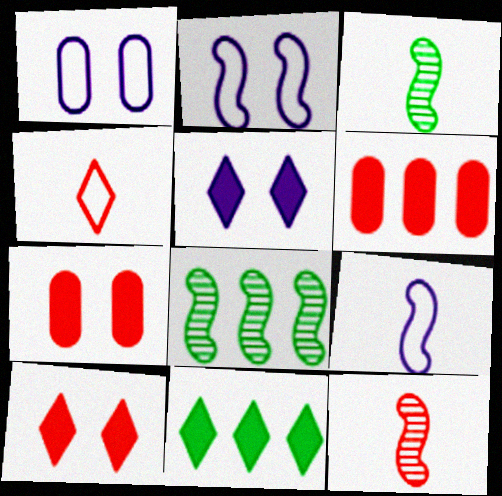[[1, 11, 12]]